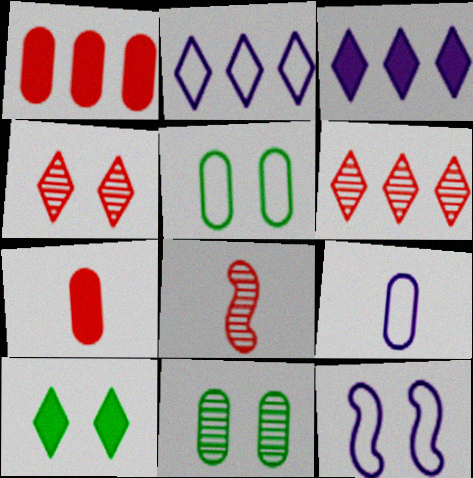[[1, 9, 11], 
[2, 9, 12], 
[3, 5, 8]]